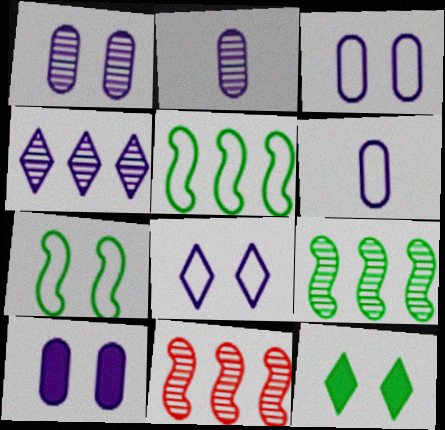[[1, 3, 10], 
[6, 11, 12]]